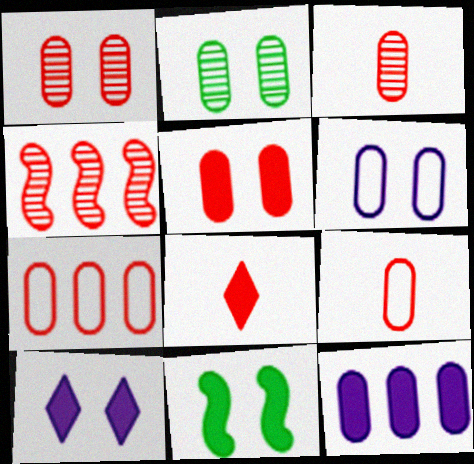[[2, 5, 6], 
[2, 9, 12], 
[3, 5, 7], 
[5, 10, 11], 
[8, 11, 12]]